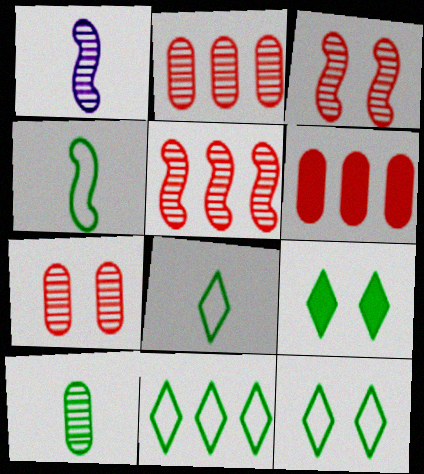[[1, 6, 12], 
[8, 11, 12]]